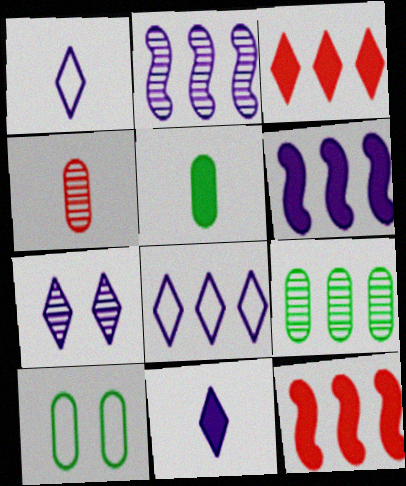[[5, 9, 10], 
[7, 8, 11], 
[8, 9, 12]]